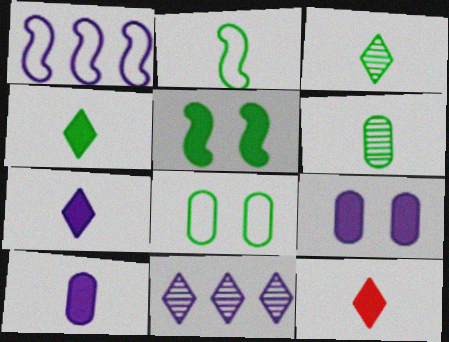[[2, 4, 6], 
[4, 7, 12]]